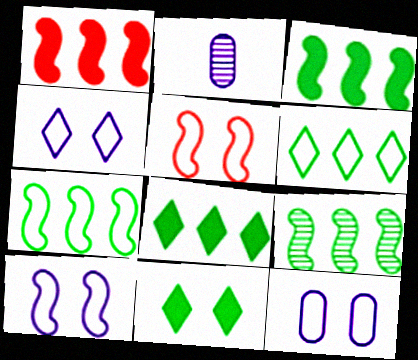[[2, 5, 8], 
[3, 7, 9], 
[4, 10, 12]]